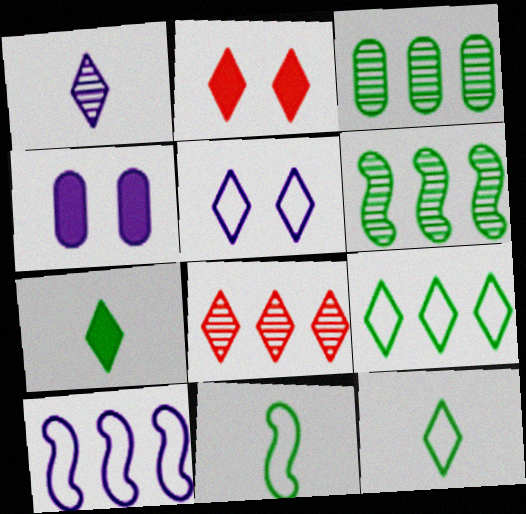[[1, 2, 9], 
[1, 4, 10], 
[4, 8, 11], 
[5, 7, 8]]